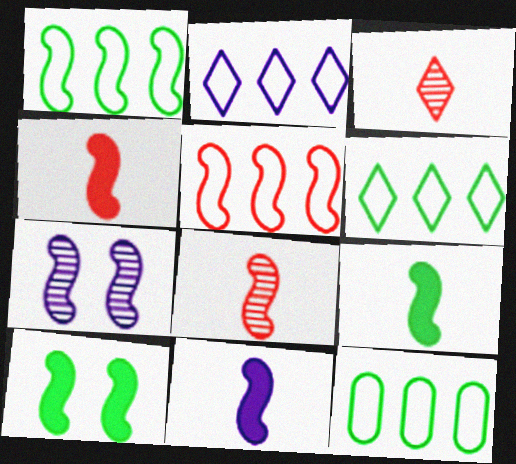[[1, 4, 7], 
[1, 6, 12], 
[2, 5, 12], 
[4, 9, 11], 
[5, 7, 9]]